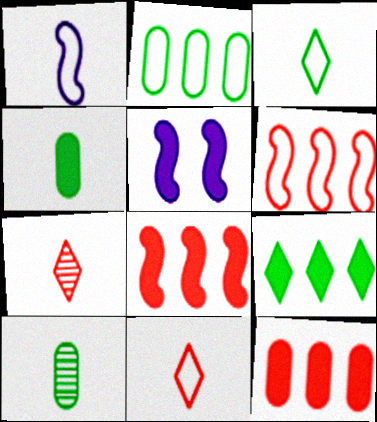[[1, 4, 7], 
[2, 5, 7]]